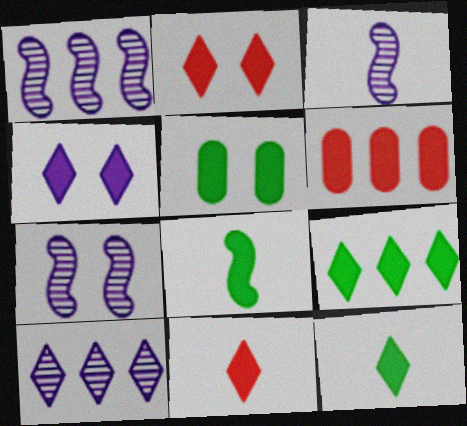[[1, 3, 7], 
[4, 6, 8], 
[4, 9, 11], 
[5, 8, 9]]